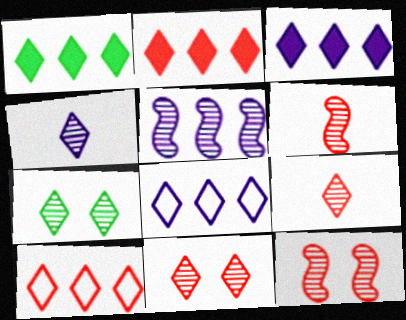[[1, 2, 3]]